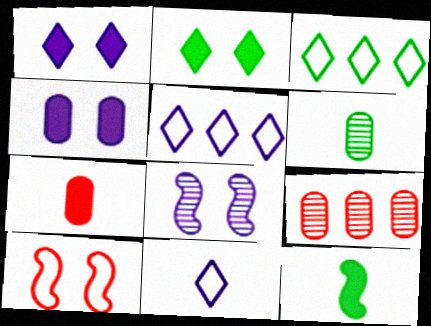[[3, 7, 8]]